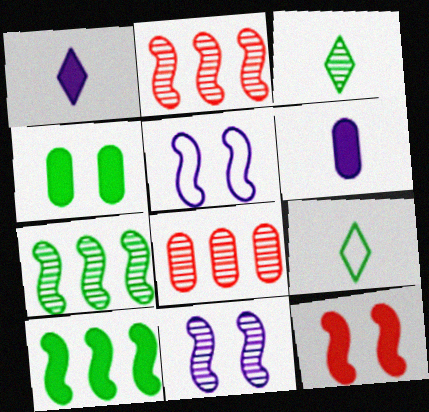[[3, 8, 11], 
[4, 7, 9]]